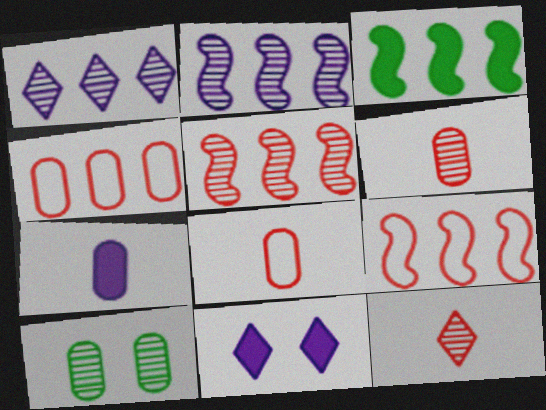[[1, 3, 4], 
[2, 3, 9], 
[2, 10, 12], 
[4, 7, 10]]